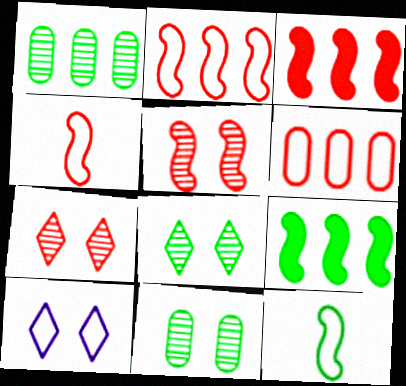[[3, 4, 5], 
[6, 10, 12]]